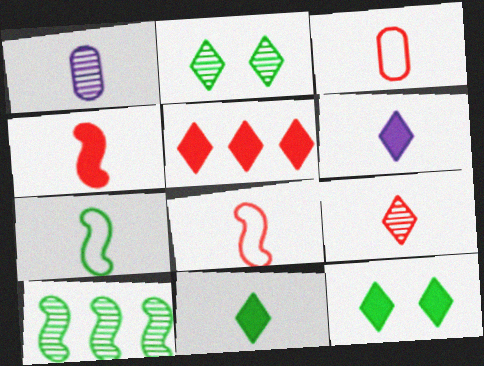[[1, 8, 11], 
[3, 4, 9], 
[5, 6, 12]]